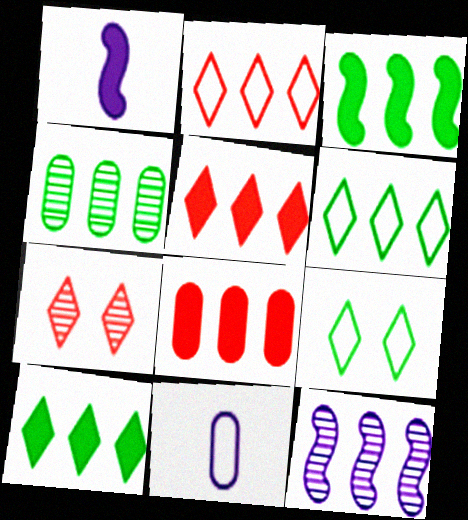[[3, 4, 6], 
[3, 7, 11], 
[6, 8, 12]]